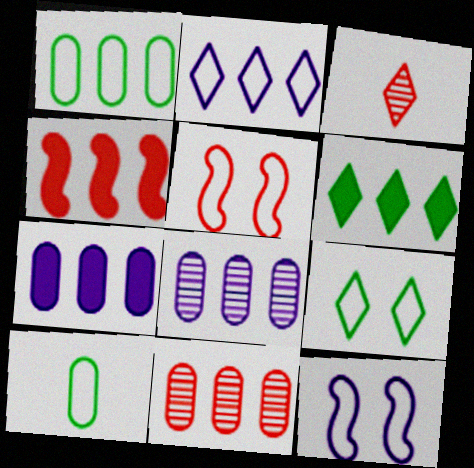[[1, 7, 11], 
[2, 5, 10], 
[4, 6, 7]]